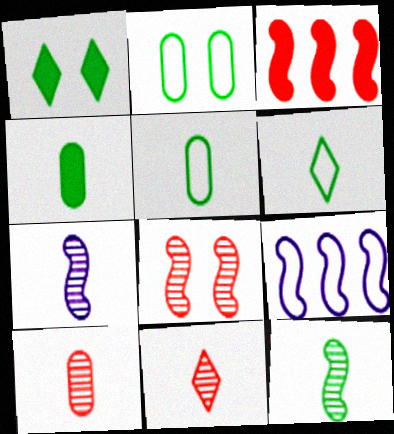[[1, 9, 10], 
[4, 6, 12]]